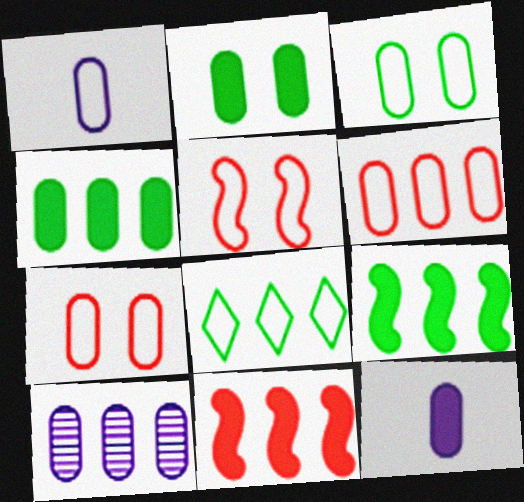[[1, 3, 6], 
[1, 5, 8], 
[4, 6, 10], 
[8, 10, 11]]